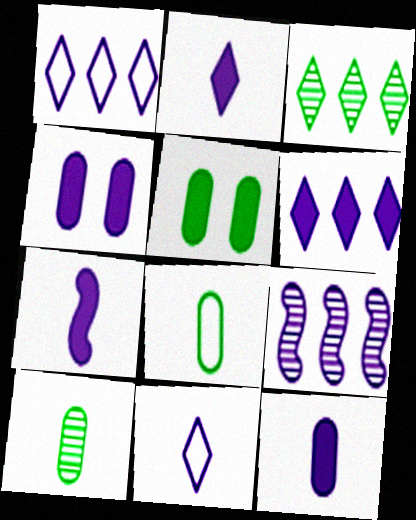[[2, 7, 12], 
[4, 6, 7], 
[4, 9, 11]]